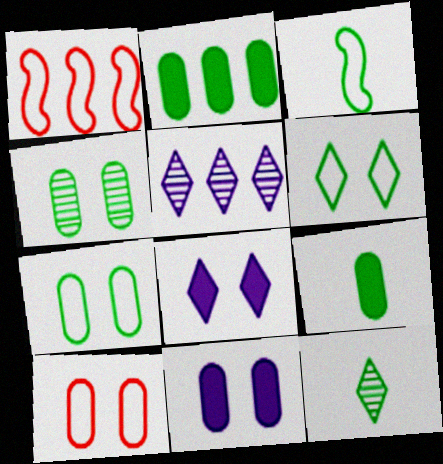[[1, 2, 5], 
[1, 11, 12], 
[3, 9, 12], 
[4, 10, 11]]